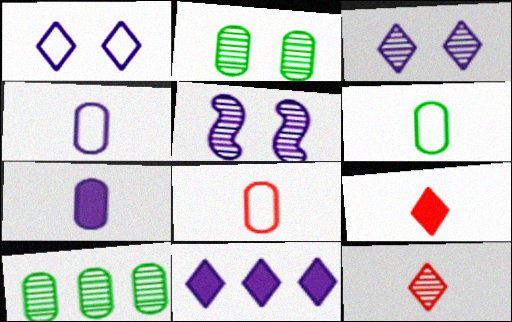[[4, 5, 11], 
[4, 6, 8], 
[5, 10, 12]]